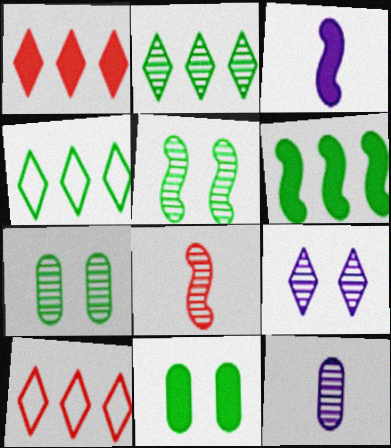[[1, 3, 11], 
[3, 7, 10]]